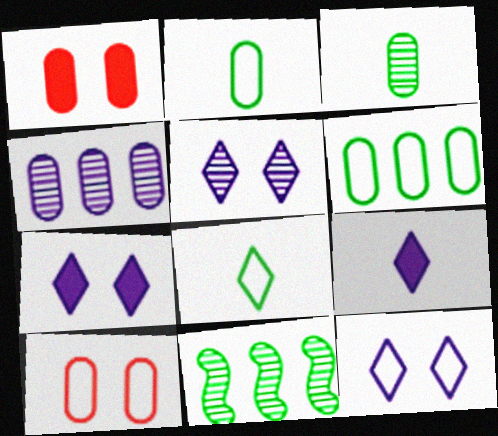[[1, 2, 4], 
[5, 7, 12], 
[9, 10, 11]]